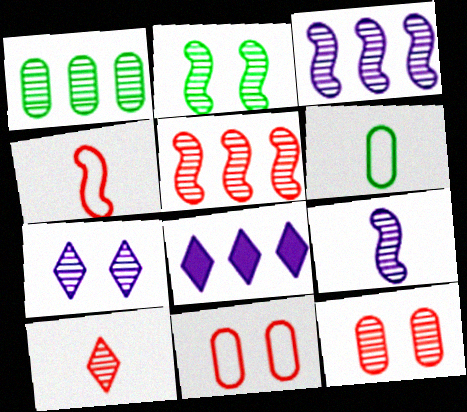[[2, 5, 9], 
[2, 7, 12], 
[5, 10, 12]]